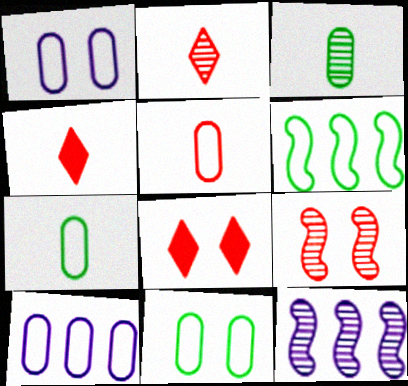[[4, 11, 12], 
[5, 10, 11], 
[7, 8, 12]]